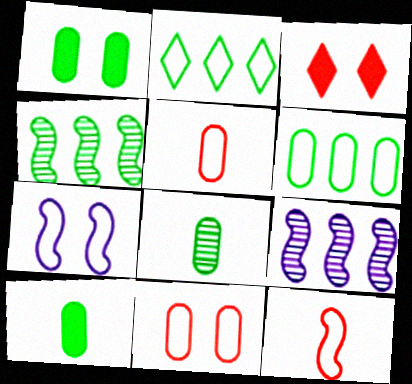[[1, 6, 8], 
[2, 5, 7]]